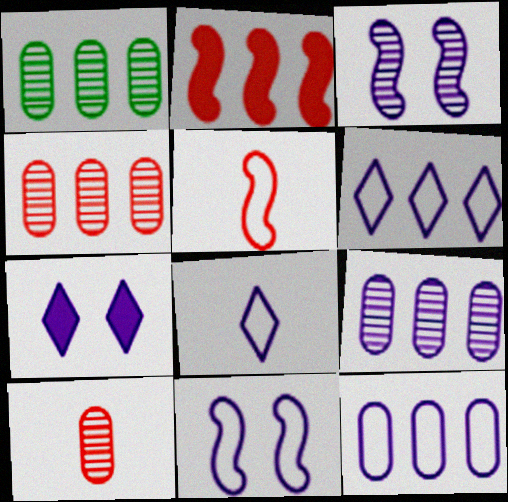[[1, 2, 6], 
[1, 4, 9], 
[1, 5, 7], 
[8, 11, 12]]